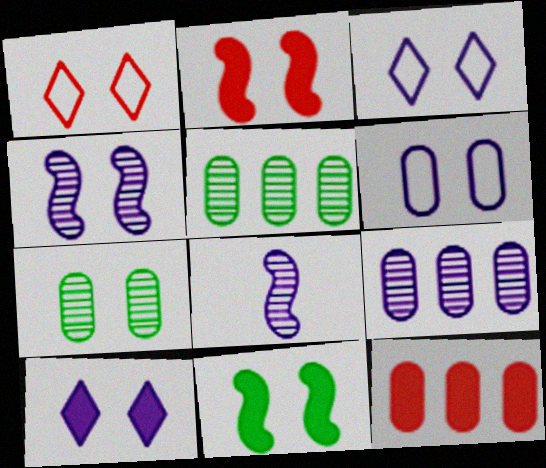[[2, 3, 7], 
[4, 6, 10]]